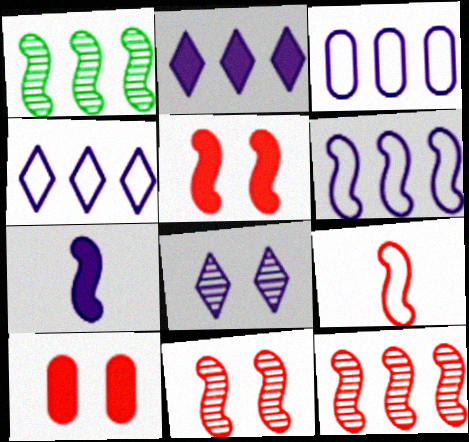[[3, 4, 6], 
[3, 7, 8], 
[5, 9, 12]]